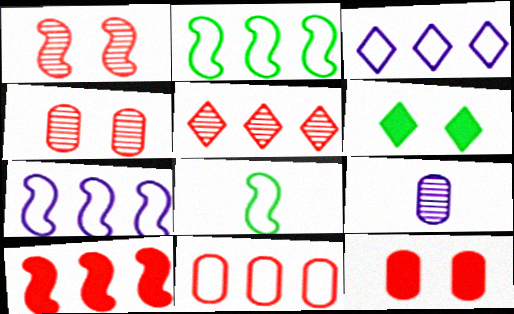[[2, 3, 11], 
[5, 10, 11]]